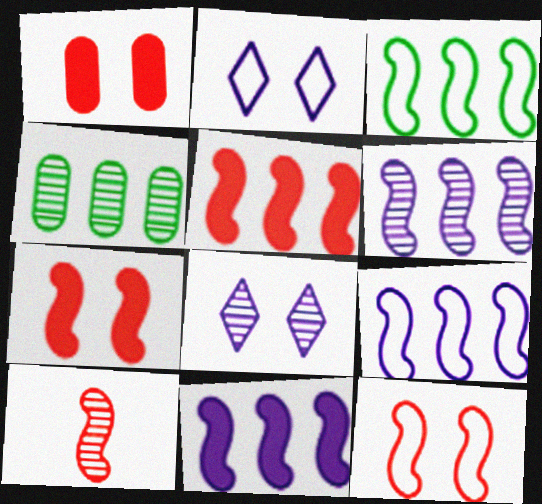[[3, 5, 6], 
[4, 8, 10], 
[5, 10, 12], 
[6, 9, 11]]